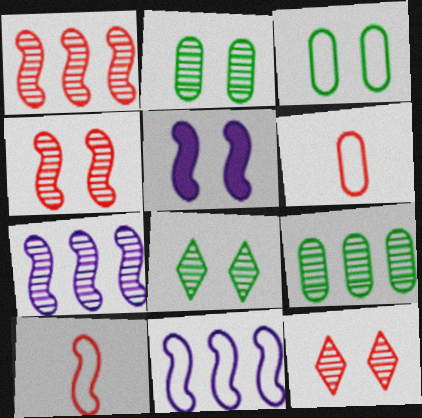[[3, 5, 12]]